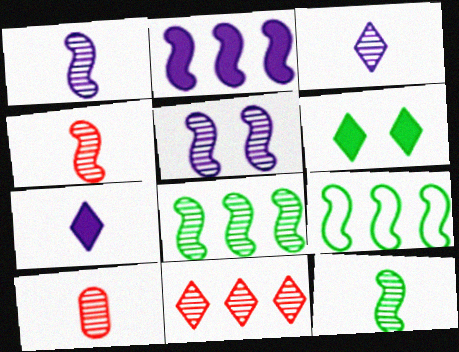[[1, 4, 12], 
[3, 10, 12], 
[4, 5, 8]]